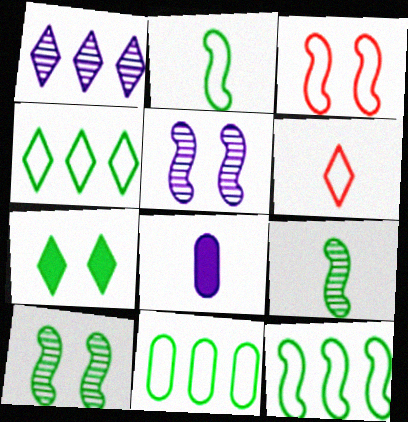[[1, 6, 7], 
[4, 11, 12], 
[6, 8, 9], 
[7, 9, 11]]